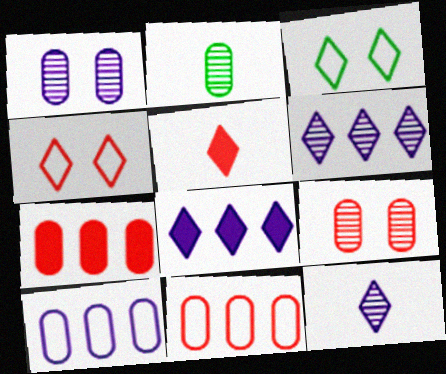[[3, 5, 6]]